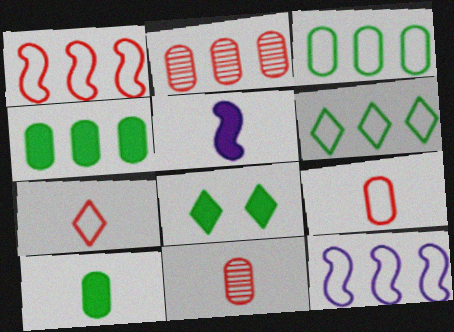[[8, 11, 12]]